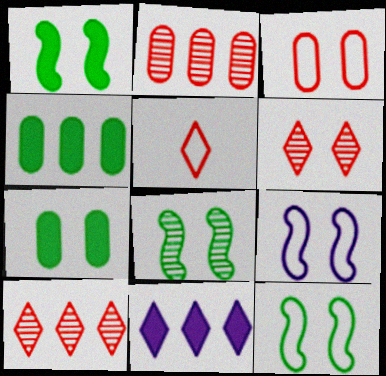[[1, 8, 12], 
[6, 7, 9]]